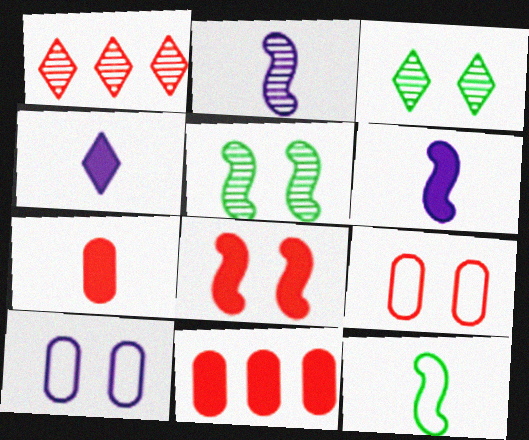[[3, 8, 10]]